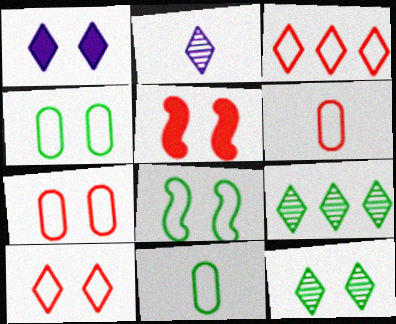[[1, 10, 12]]